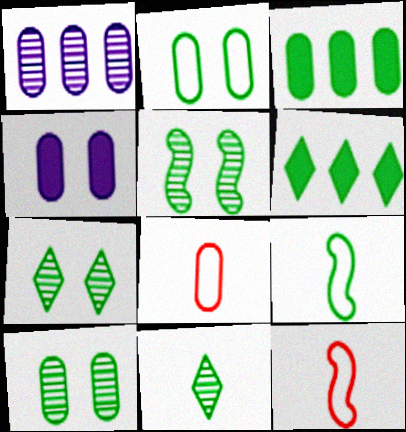[[3, 7, 9], 
[5, 7, 10], 
[6, 9, 10]]